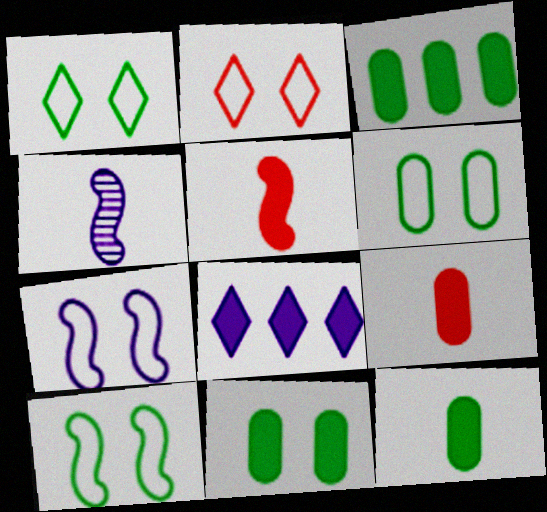[[1, 6, 10], 
[2, 3, 4], 
[2, 6, 7], 
[3, 11, 12], 
[5, 8, 11]]